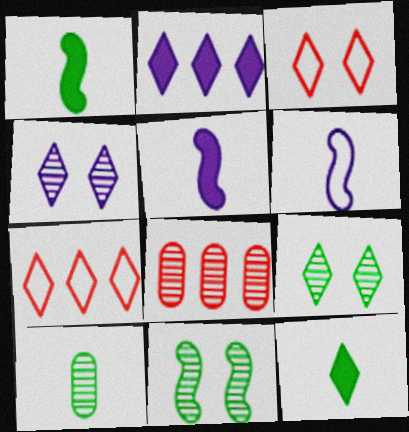[[4, 7, 12]]